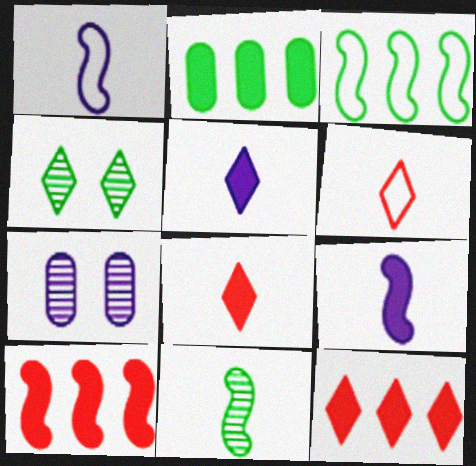[[3, 7, 8]]